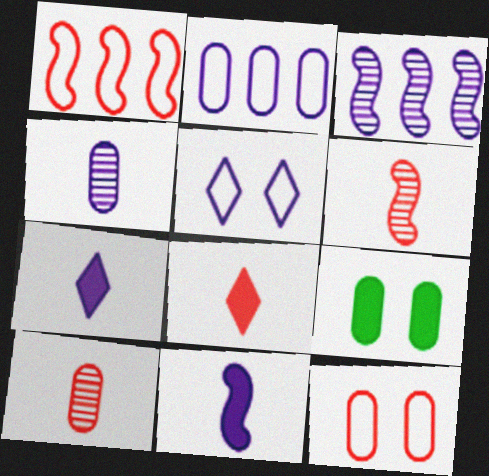[[2, 9, 10]]